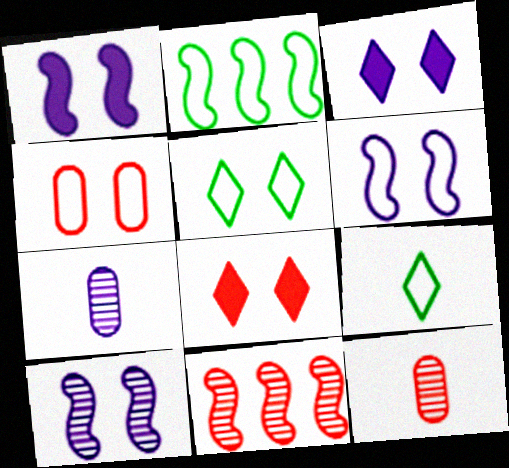[[1, 6, 10], 
[2, 3, 12], 
[2, 7, 8], 
[4, 5, 6]]